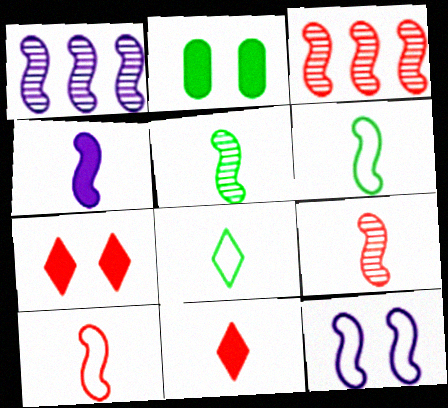[[1, 4, 12], 
[4, 5, 10], 
[4, 6, 9]]